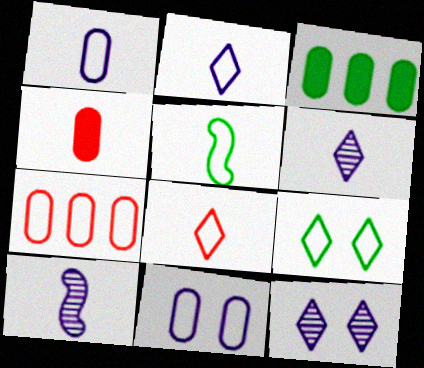[[1, 5, 8], 
[4, 5, 6]]